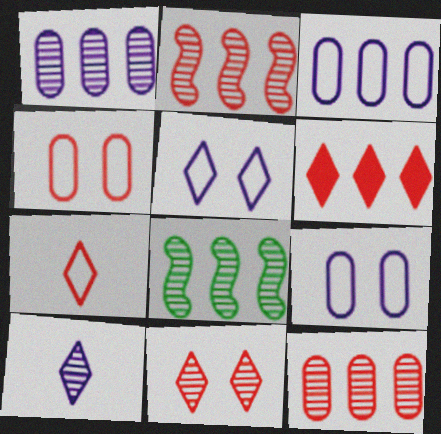[[3, 6, 8], 
[6, 7, 11]]